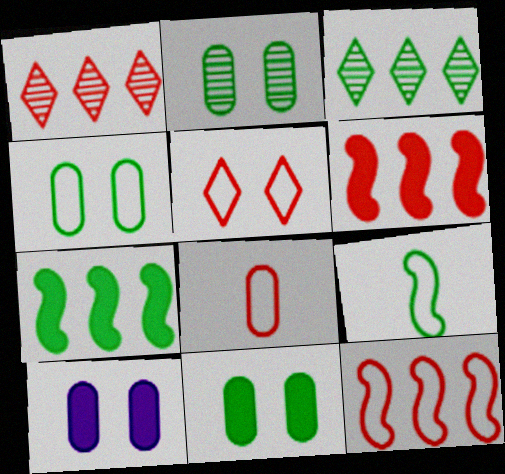[[1, 9, 10], 
[2, 4, 11], 
[3, 9, 11], 
[5, 8, 12]]